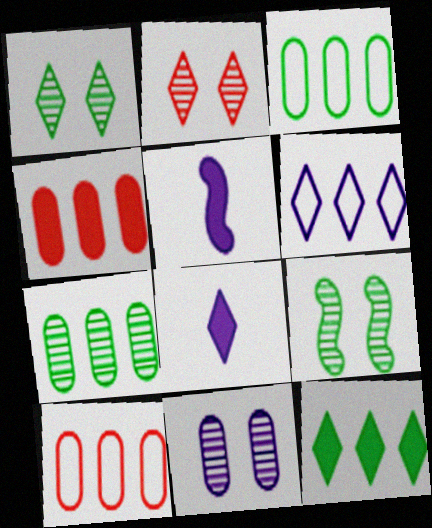[[1, 5, 10], 
[2, 3, 5], 
[2, 9, 11], 
[5, 6, 11], 
[8, 9, 10]]